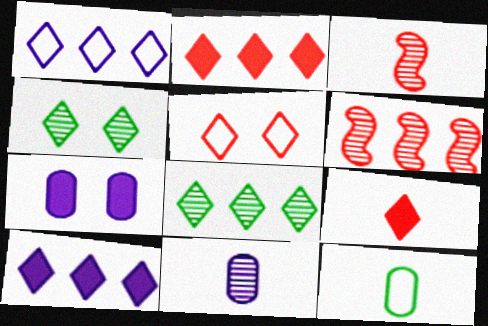[[1, 2, 8], 
[1, 4, 9], 
[4, 6, 11]]